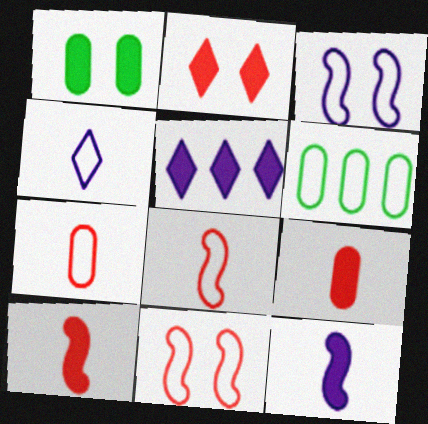[[1, 5, 10], 
[4, 6, 11]]